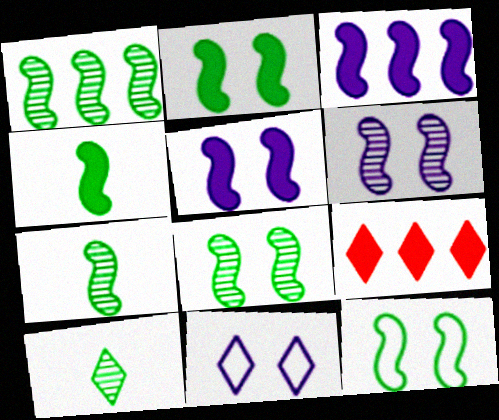[[1, 4, 12], 
[1, 7, 8], 
[2, 8, 12], 
[9, 10, 11]]